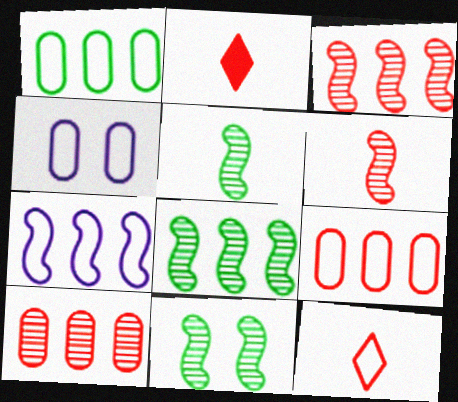[[2, 4, 8], 
[5, 8, 11]]